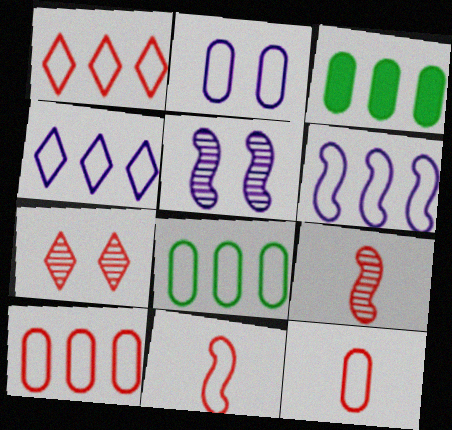[[1, 6, 8], 
[2, 8, 12]]